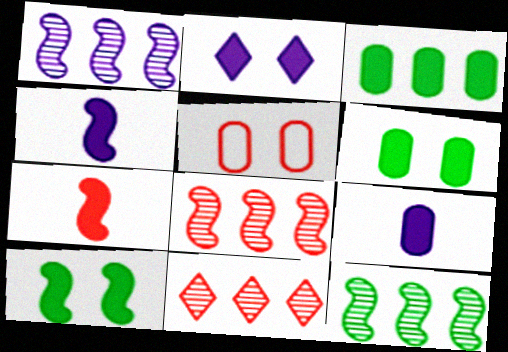[[1, 8, 12], 
[2, 3, 7], 
[5, 7, 11]]